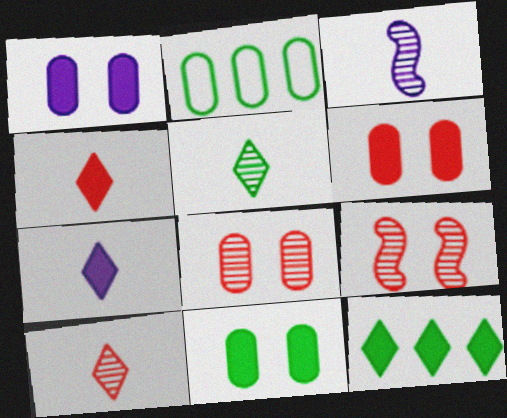[[1, 6, 11], 
[2, 7, 9]]